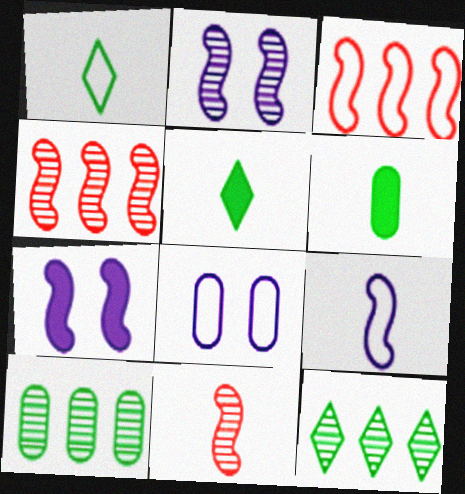[[1, 3, 8], 
[4, 5, 8]]